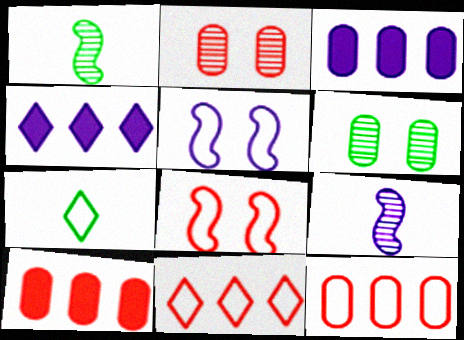[[5, 7, 12]]